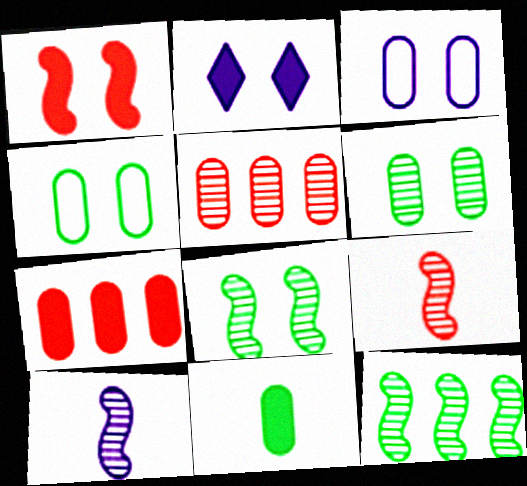[[3, 5, 11]]